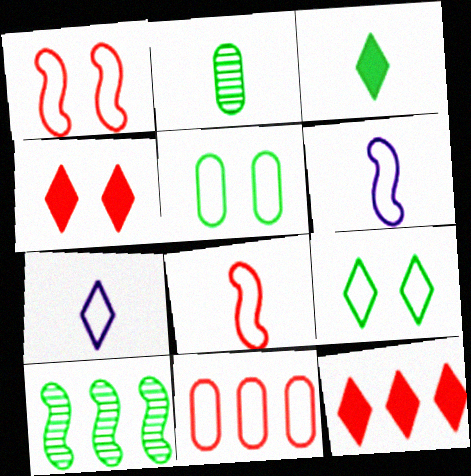[[3, 5, 10], 
[6, 9, 11]]